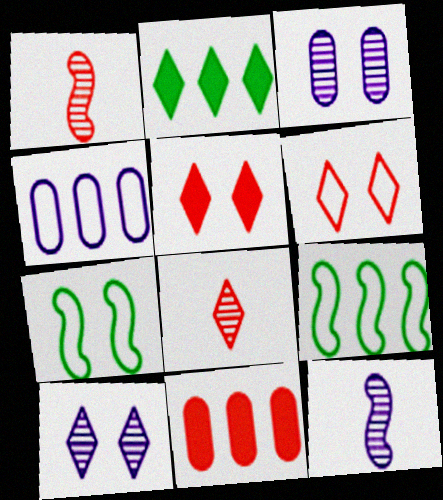[[1, 6, 11], 
[3, 5, 7]]